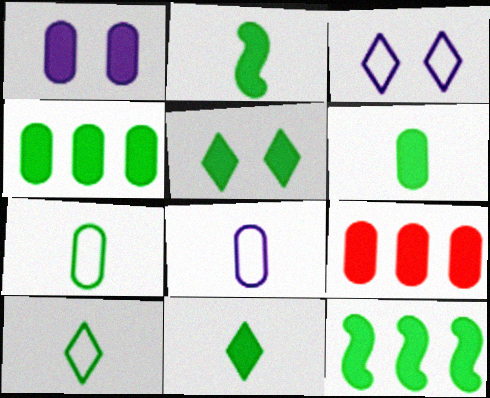[[1, 6, 9], 
[2, 4, 5], 
[2, 6, 11], 
[5, 6, 12]]